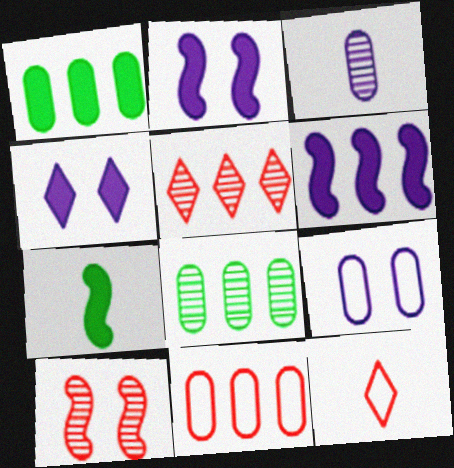[[2, 8, 12], 
[3, 7, 12], 
[5, 7, 9]]